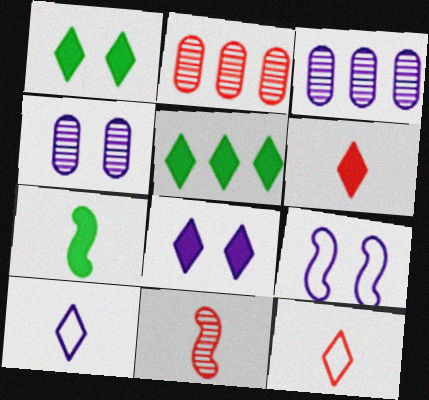[[4, 8, 9], 
[5, 6, 8]]